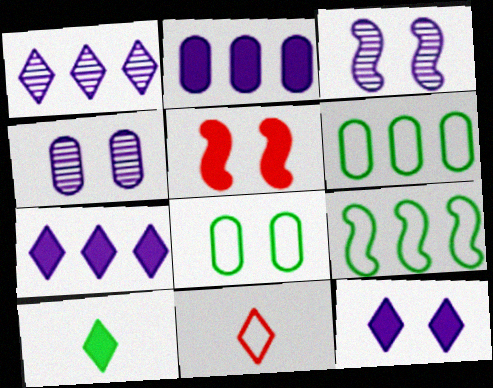[[2, 5, 10]]